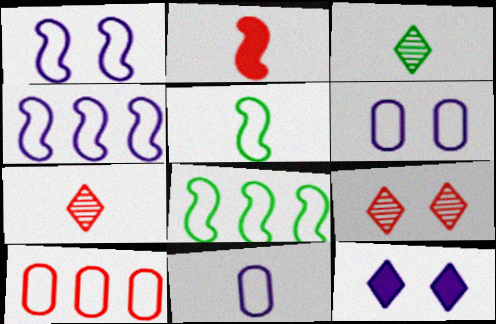[[2, 3, 11], 
[2, 9, 10]]